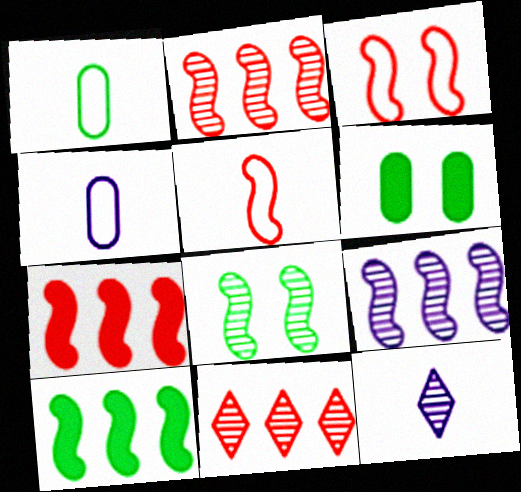[]